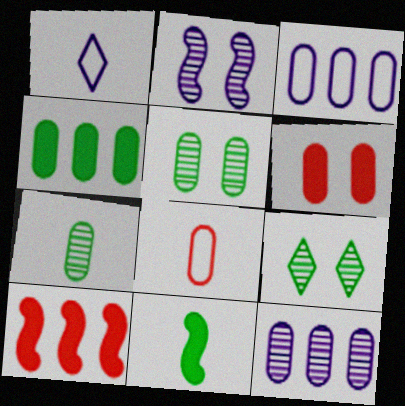[[1, 5, 10], 
[3, 6, 7]]